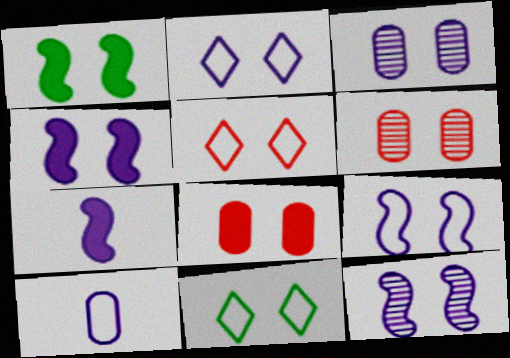[[1, 2, 6], 
[1, 3, 5], 
[2, 3, 4], 
[2, 5, 11], 
[4, 6, 11], 
[4, 9, 12], 
[8, 11, 12]]